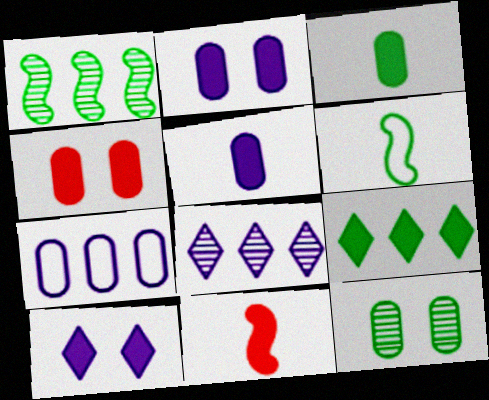[[2, 9, 11], 
[4, 6, 8], 
[6, 9, 12]]